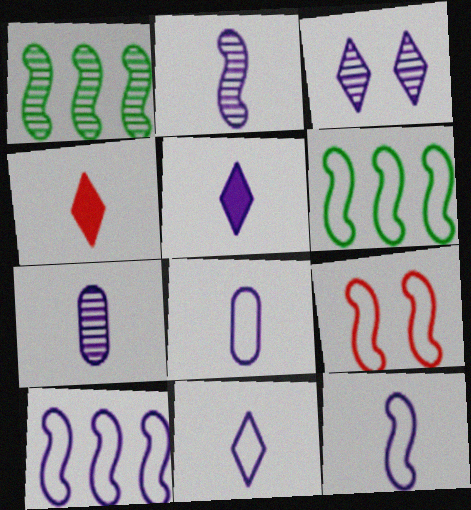[[2, 5, 8], 
[5, 7, 12], 
[6, 9, 12], 
[8, 11, 12]]